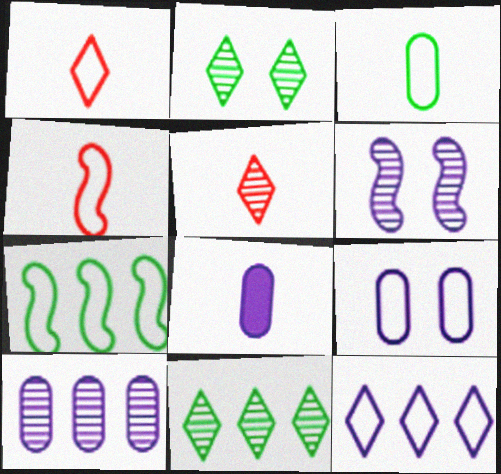[[1, 7, 9], 
[6, 8, 12], 
[8, 9, 10]]